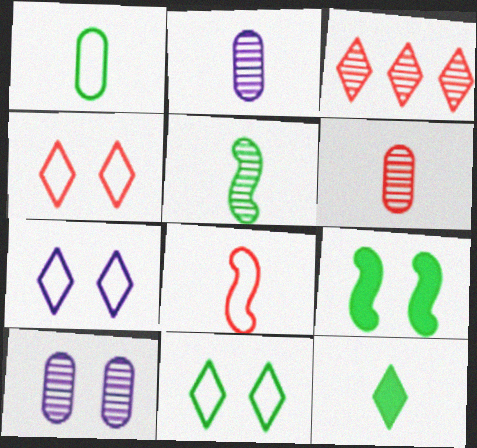[[1, 5, 12], 
[2, 8, 12], 
[3, 5, 10], 
[3, 7, 12], 
[4, 7, 11], 
[4, 9, 10]]